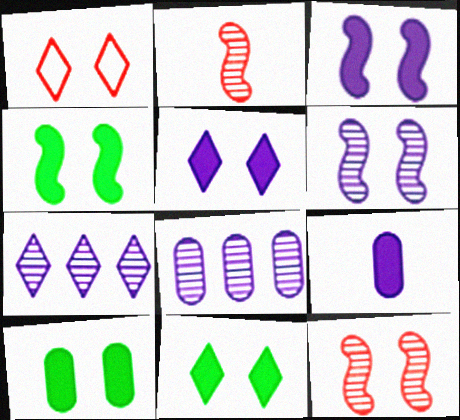[[1, 6, 10], 
[4, 10, 11]]